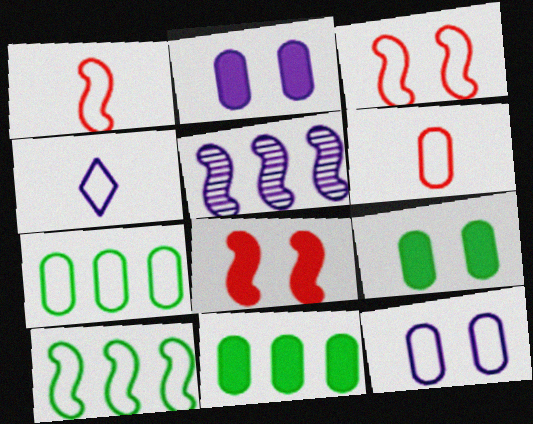[[2, 4, 5], 
[3, 4, 7], 
[6, 7, 12]]